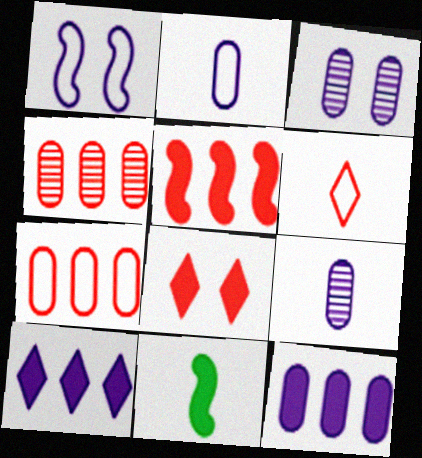[[1, 9, 10], 
[2, 3, 12], 
[6, 9, 11], 
[8, 11, 12]]